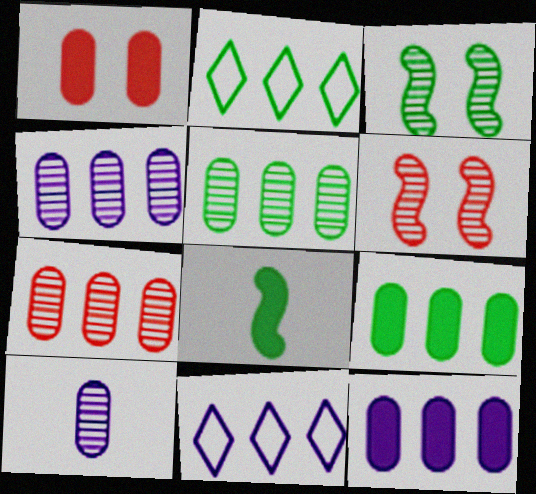[[4, 5, 7]]